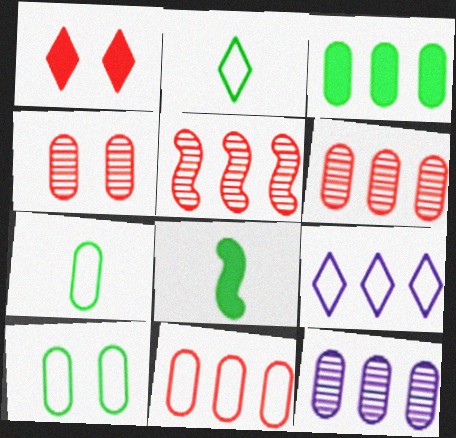[[3, 5, 9], 
[3, 11, 12], 
[4, 8, 9]]